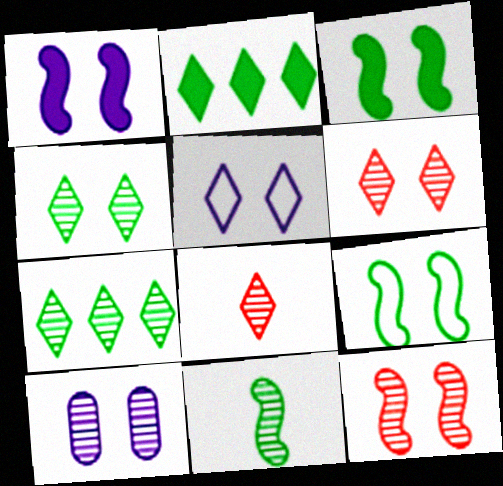[[1, 5, 10], 
[1, 9, 12], 
[2, 5, 8], 
[4, 10, 12]]